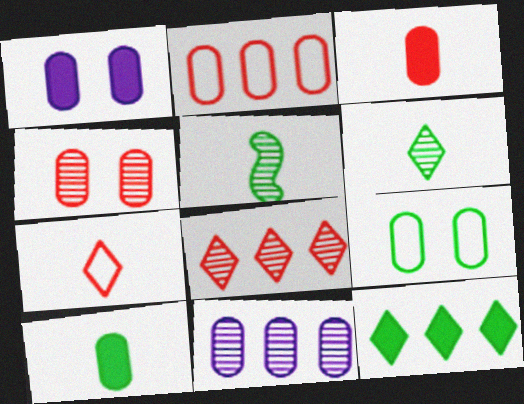[[1, 4, 9], 
[2, 3, 4], 
[3, 9, 11], 
[5, 9, 12]]